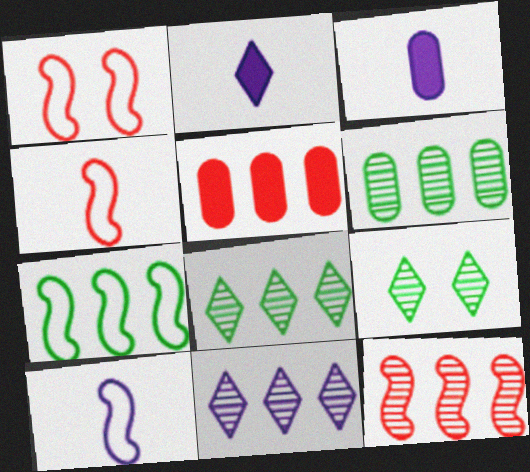[[1, 2, 6], 
[1, 3, 8], 
[1, 7, 10], 
[5, 7, 11], 
[5, 9, 10], 
[6, 11, 12]]